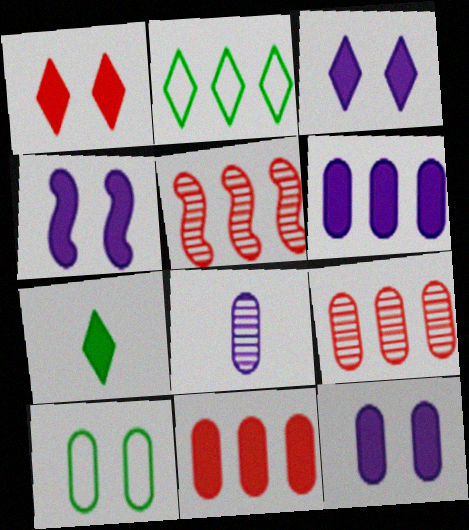[[2, 5, 6], 
[3, 4, 12], 
[4, 7, 11], 
[8, 10, 11]]